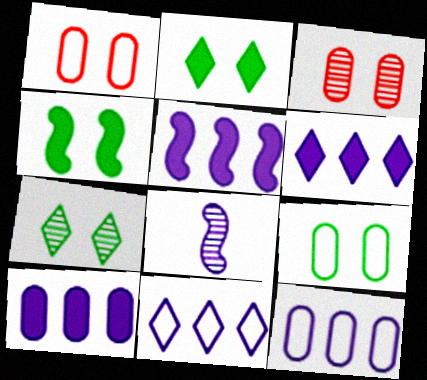[[4, 7, 9], 
[5, 6, 10]]